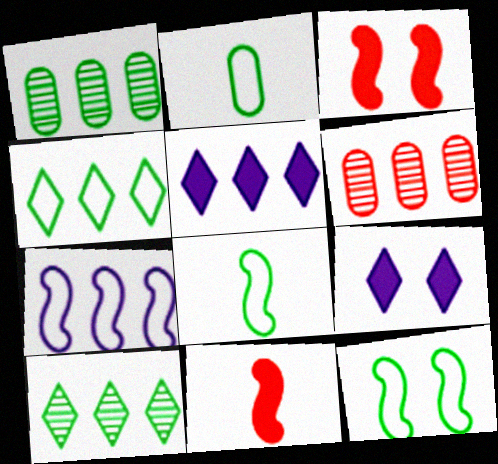[[2, 4, 12], 
[6, 8, 9]]